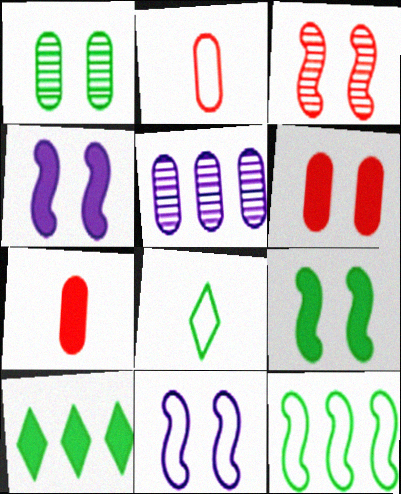[[3, 9, 11], 
[4, 7, 10]]